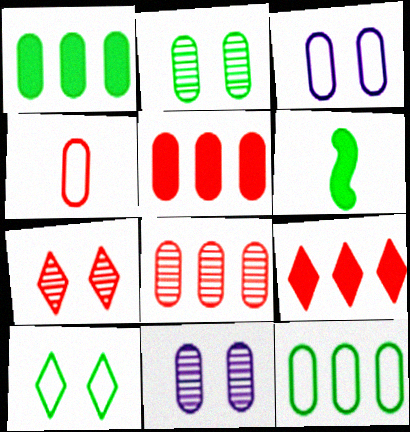[[1, 4, 11], 
[3, 4, 12]]